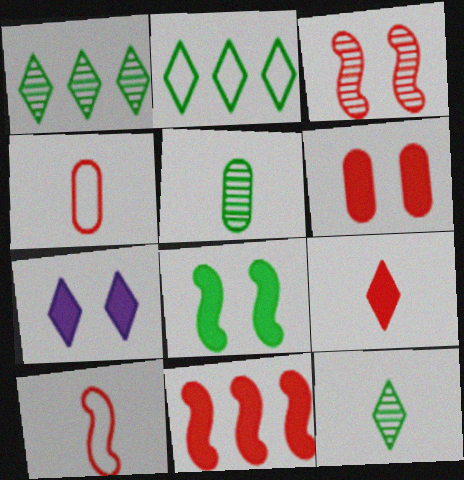[[2, 5, 8], 
[3, 10, 11], 
[6, 7, 8], 
[6, 9, 11]]